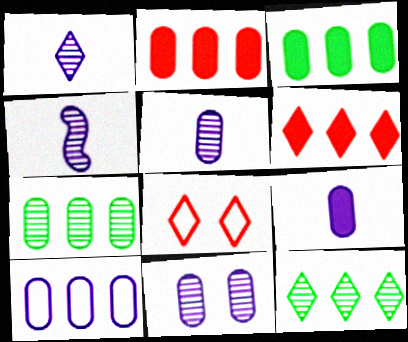[[1, 4, 5], 
[2, 7, 10], 
[3, 4, 8], 
[9, 10, 11]]